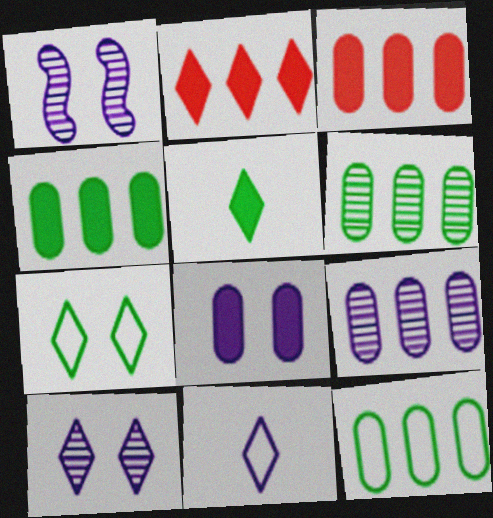[[3, 9, 12], 
[4, 6, 12]]